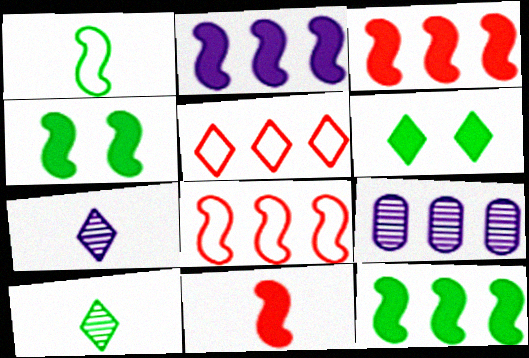[[2, 3, 12], 
[2, 4, 11], 
[5, 6, 7], 
[5, 9, 12]]